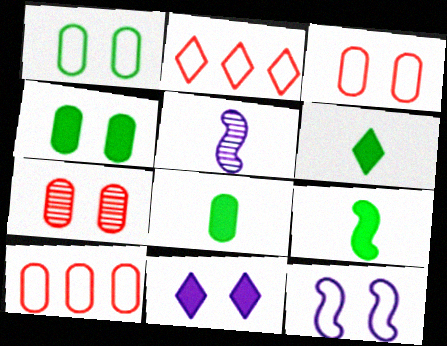[[2, 4, 5], 
[6, 8, 9]]